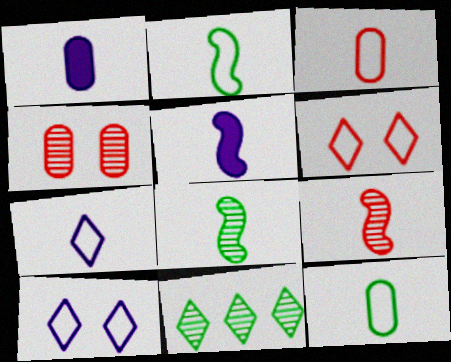[[2, 3, 7], 
[2, 5, 9]]